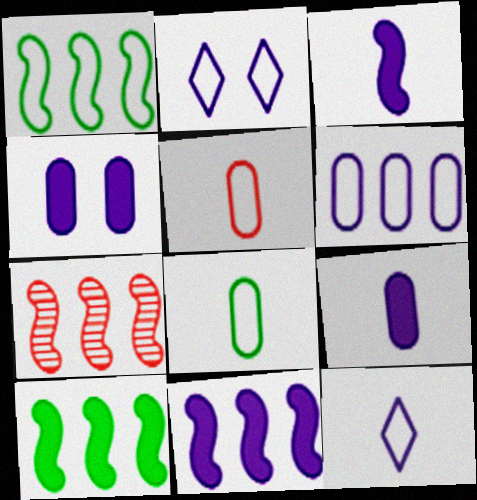[[1, 2, 5], 
[1, 7, 11]]